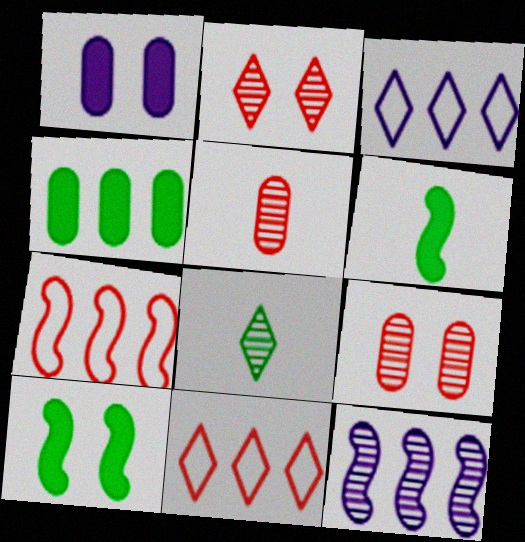[[1, 7, 8], 
[3, 5, 10], 
[3, 6, 9], 
[4, 11, 12], 
[8, 9, 12]]